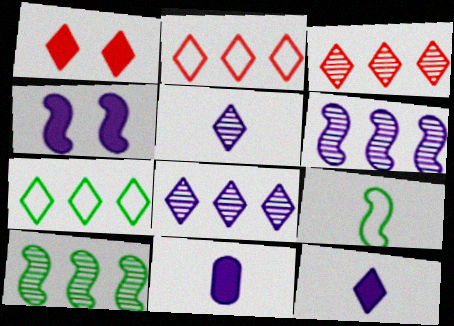[[1, 5, 7]]